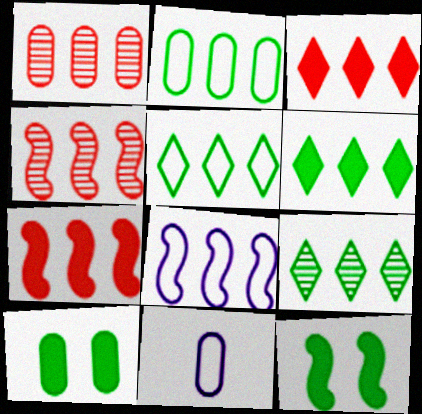[[1, 6, 8], 
[1, 10, 11], 
[5, 6, 9]]